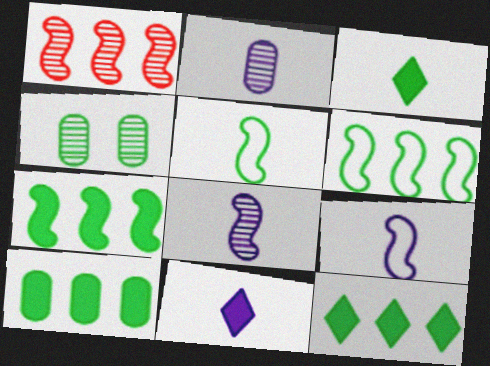[[2, 9, 11], 
[3, 4, 6], 
[4, 5, 12], 
[7, 10, 12]]